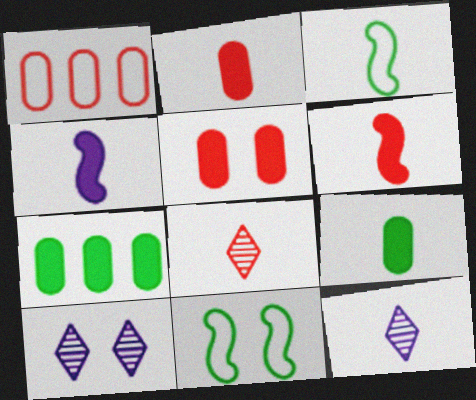[[2, 3, 12], 
[5, 10, 11]]